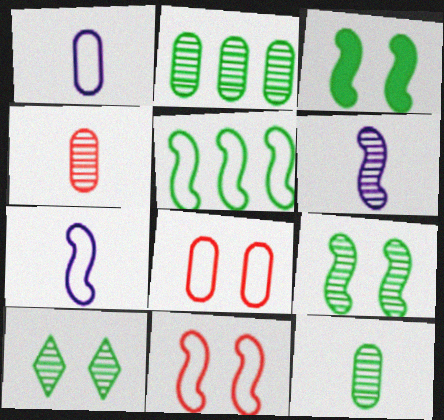[[5, 7, 11]]